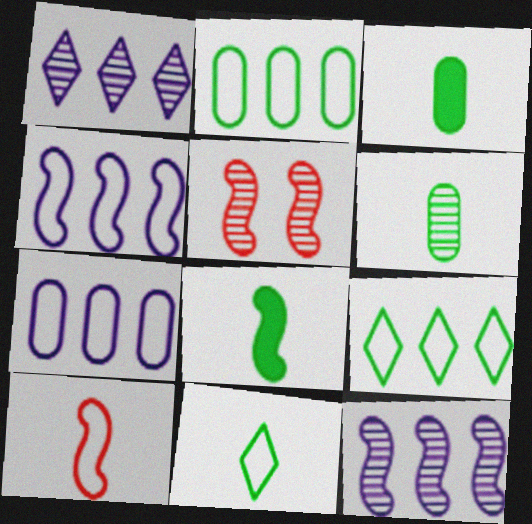[[1, 5, 6], 
[4, 5, 8], 
[6, 8, 11]]